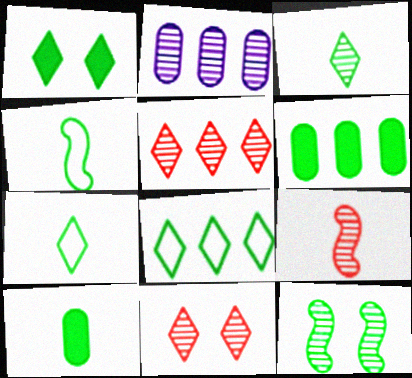[[1, 3, 8], 
[3, 4, 10], 
[6, 7, 12], 
[8, 10, 12]]